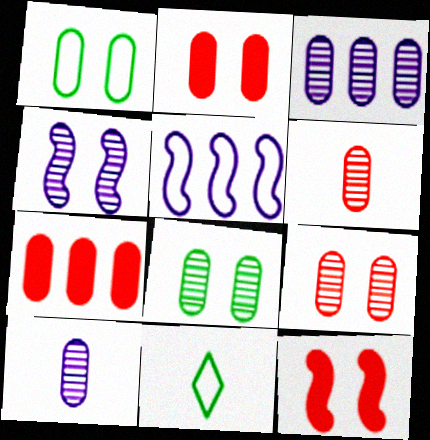[[1, 7, 10], 
[3, 6, 8], 
[3, 11, 12], 
[4, 7, 11]]